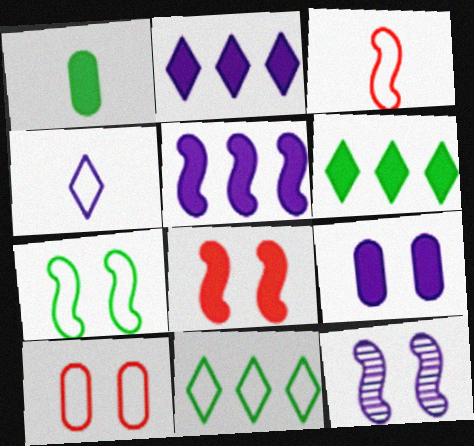[[1, 2, 8], 
[7, 8, 12]]